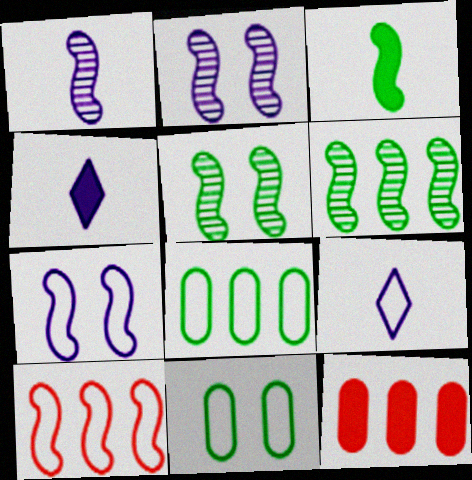[[2, 3, 10], 
[5, 9, 12], 
[9, 10, 11]]